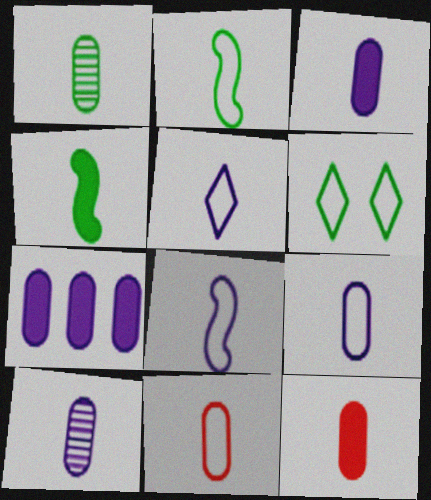[[1, 3, 11], 
[1, 9, 12], 
[2, 5, 11], 
[3, 9, 10], 
[5, 8, 9]]